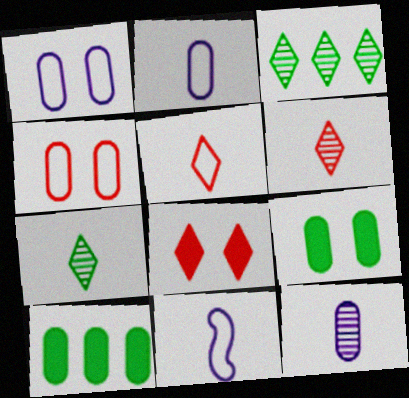[[4, 10, 12]]